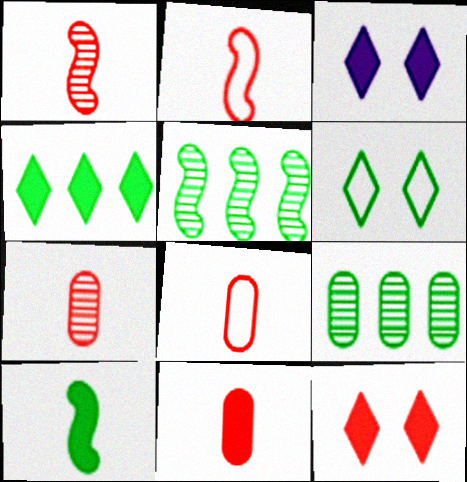[[2, 3, 9], 
[3, 5, 8], 
[6, 9, 10], 
[7, 8, 11]]